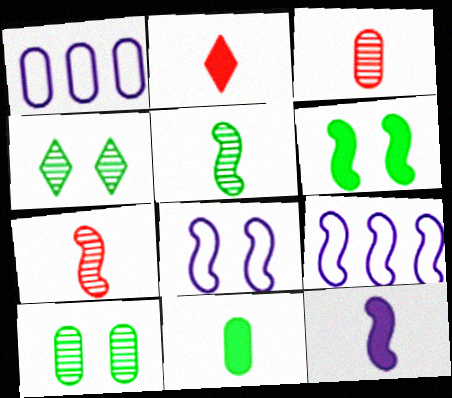[[2, 9, 10], 
[2, 11, 12], 
[6, 7, 9]]